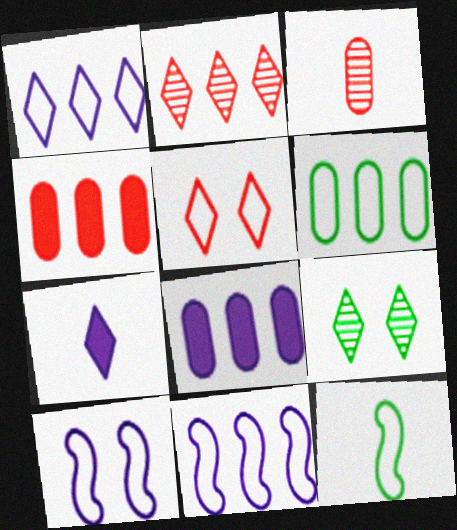[[3, 7, 12]]